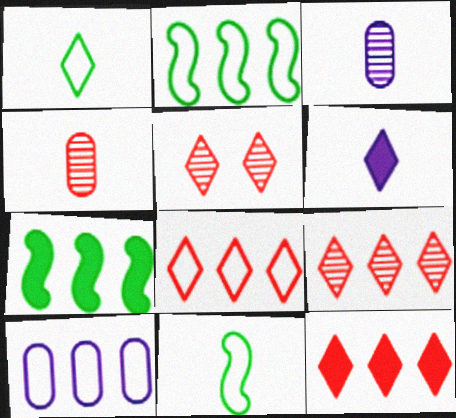[[2, 8, 10], 
[4, 6, 11], 
[7, 9, 10], 
[8, 9, 12]]